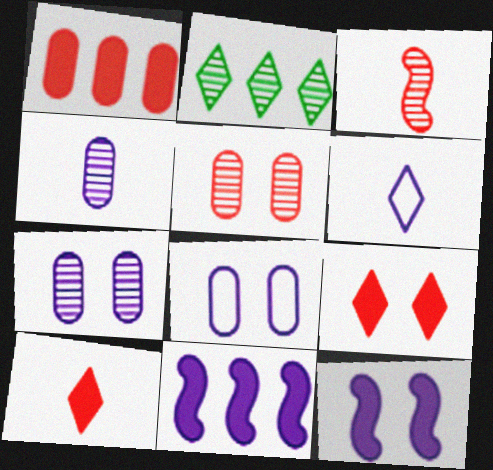[[2, 3, 7], 
[2, 6, 9], 
[6, 7, 11]]